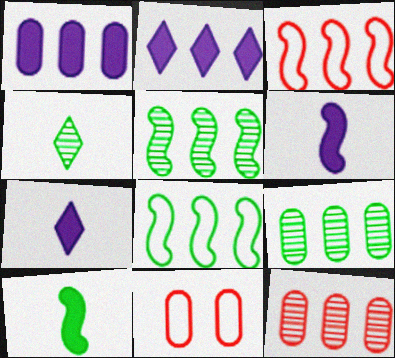[[2, 3, 9], 
[2, 8, 12], 
[5, 7, 11]]